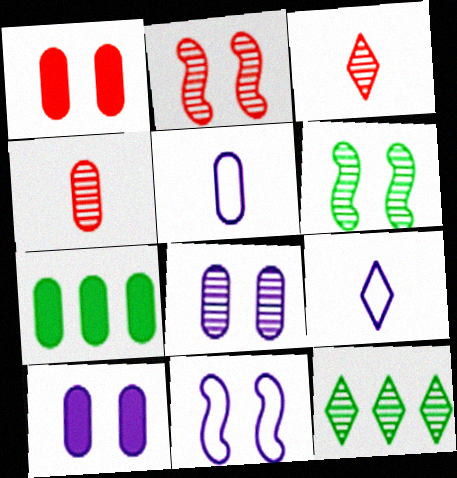[[2, 7, 9], 
[3, 7, 11]]